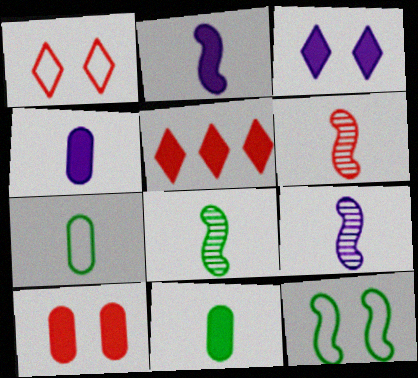[[6, 8, 9]]